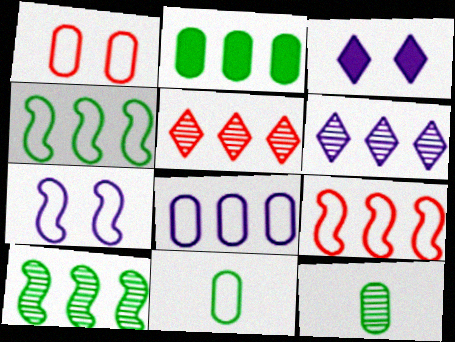[[1, 8, 11], 
[2, 6, 9], 
[3, 9, 12]]